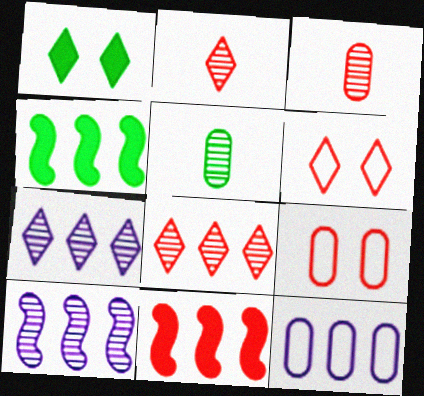[[2, 9, 11], 
[3, 6, 11], 
[4, 8, 12]]